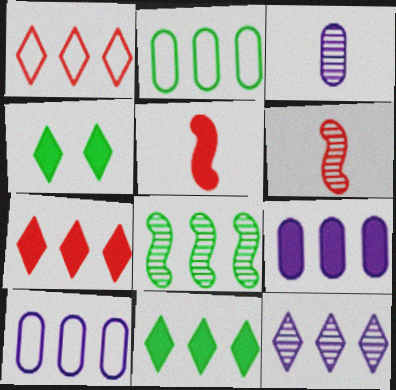[[1, 8, 9], 
[1, 11, 12], 
[2, 8, 11], 
[4, 5, 9], 
[4, 6, 10], 
[7, 8, 10]]